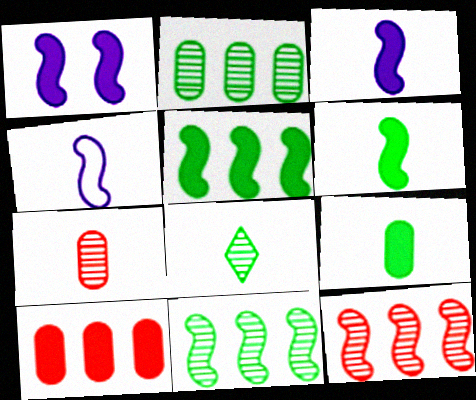[]